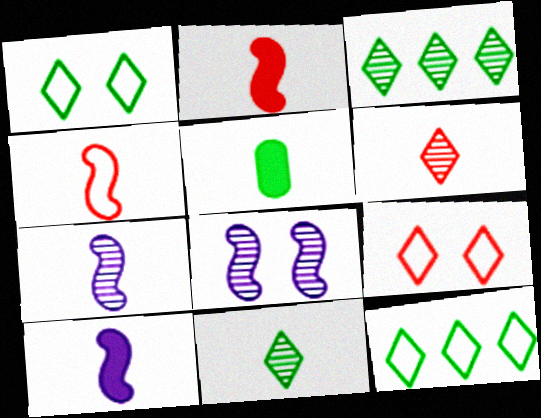[]